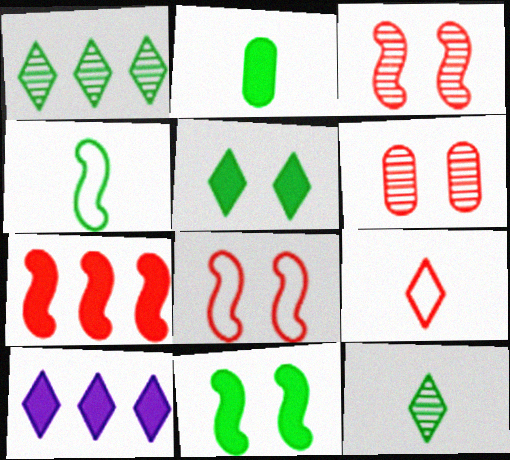[[2, 4, 12], 
[4, 6, 10], 
[6, 7, 9]]